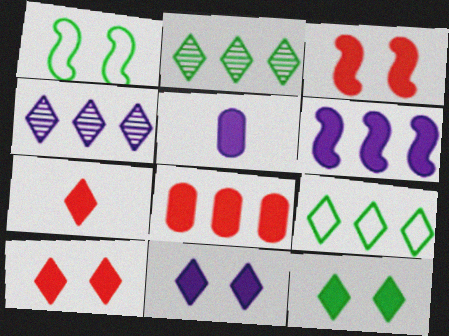[[3, 7, 8], 
[5, 6, 11], 
[10, 11, 12]]